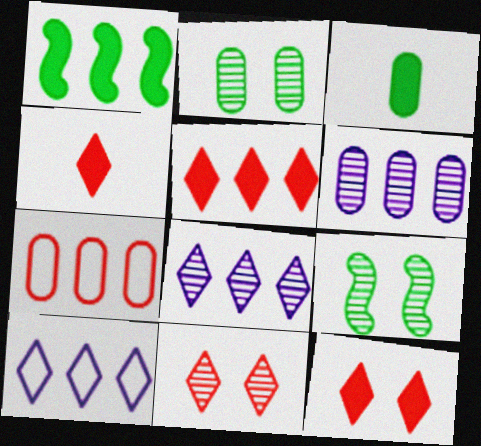[[1, 7, 8], 
[4, 5, 12]]